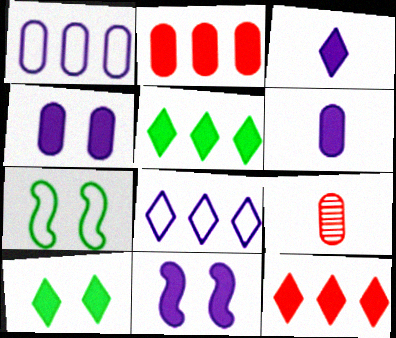[[3, 10, 12]]